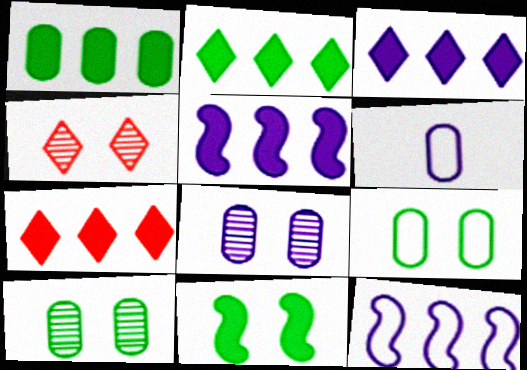[[1, 5, 7], 
[2, 3, 7]]